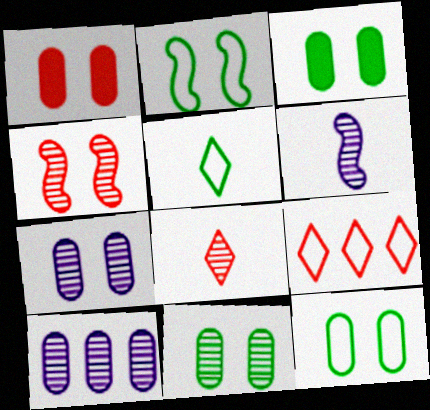[[1, 7, 12], 
[3, 6, 9], 
[3, 11, 12]]